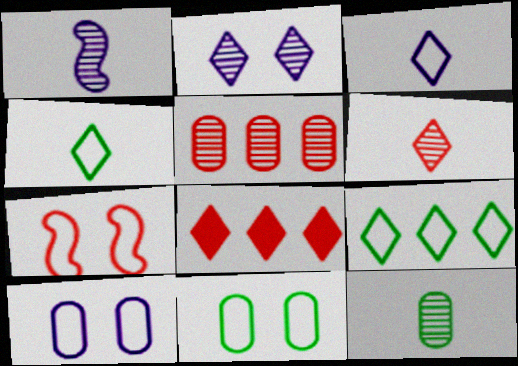[[1, 6, 12], 
[1, 8, 11], 
[2, 4, 8]]